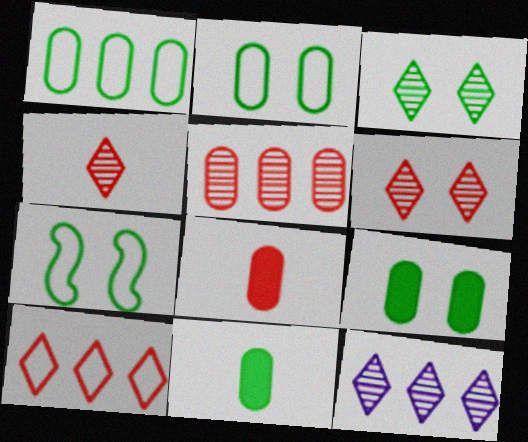[[3, 4, 12], 
[3, 7, 9], 
[7, 8, 12]]